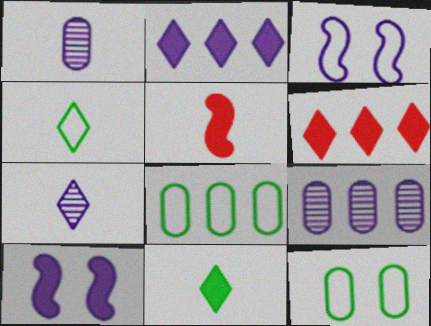[[1, 2, 3], 
[1, 4, 5]]